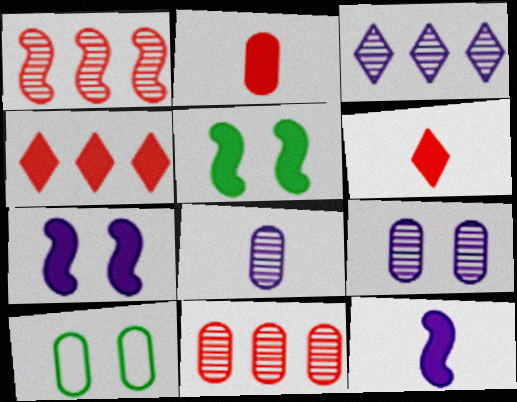[]